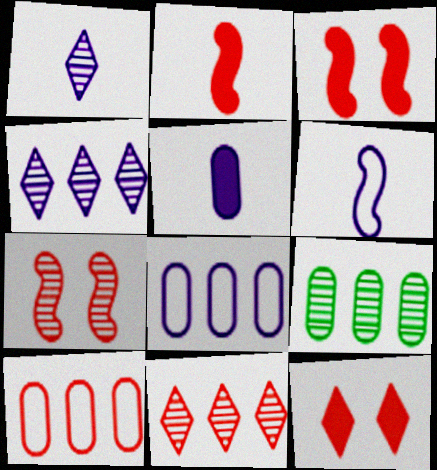[[1, 5, 6], 
[1, 7, 9], 
[6, 9, 12]]